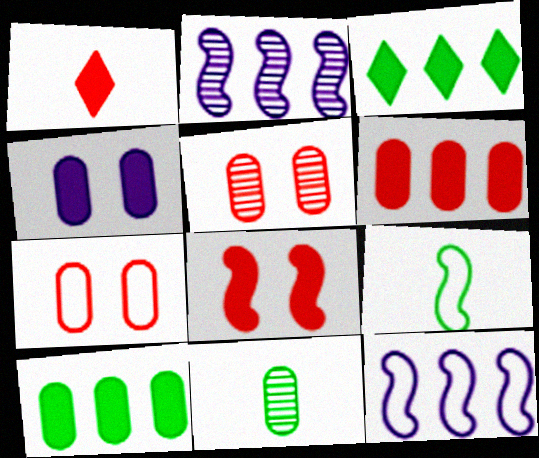[[1, 6, 8], 
[2, 8, 9]]